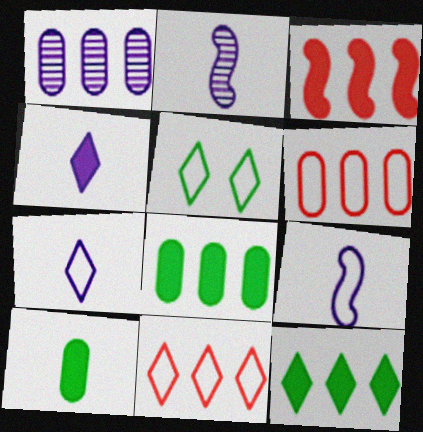[[1, 6, 8], 
[5, 6, 9], 
[5, 7, 11]]